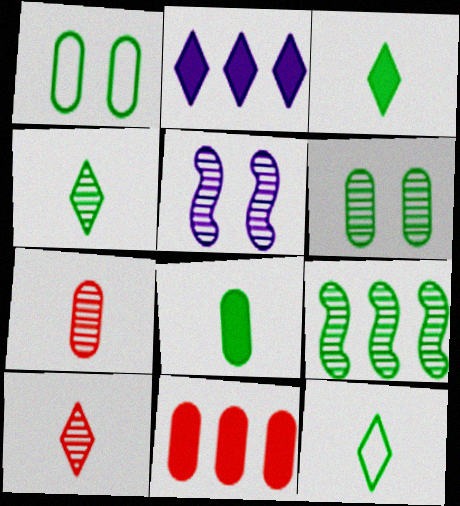[[1, 3, 9], 
[3, 4, 12], 
[4, 6, 9], 
[5, 11, 12]]